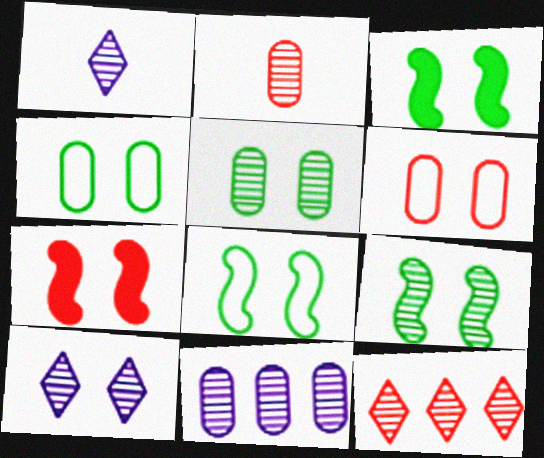[[2, 5, 11], 
[3, 6, 10], 
[3, 8, 9], 
[4, 7, 10]]